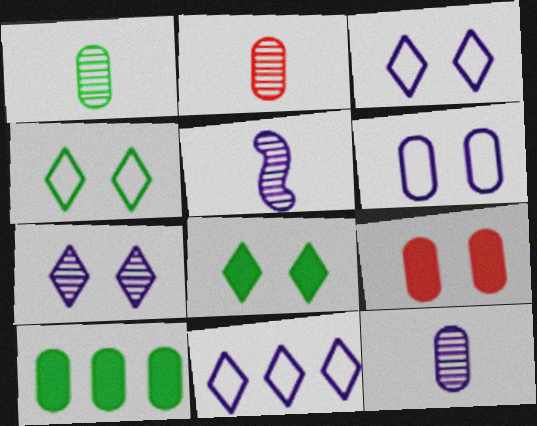[[1, 2, 12], 
[2, 6, 10]]